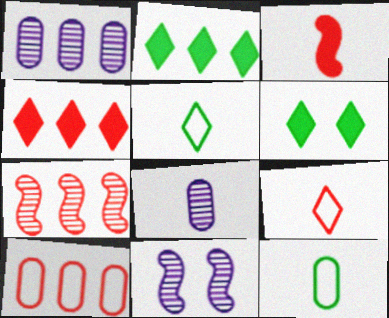[[3, 5, 8], 
[4, 7, 10], 
[4, 11, 12]]